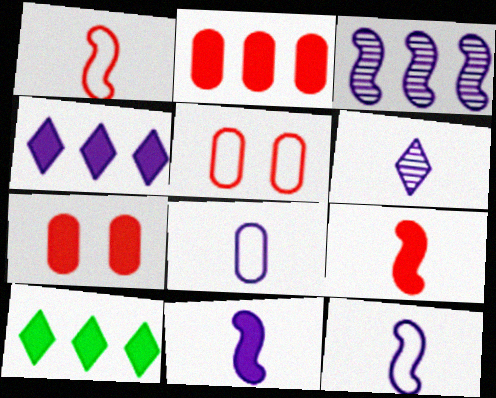[[6, 8, 11], 
[7, 10, 11]]